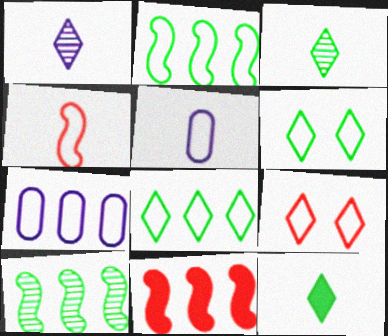[[2, 5, 9], 
[4, 6, 7]]